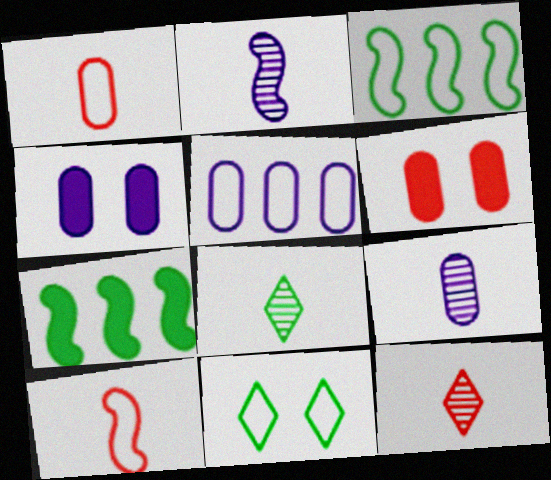[[3, 4, 12], 
[4, 5, 9], 
[5, 10, 11]]